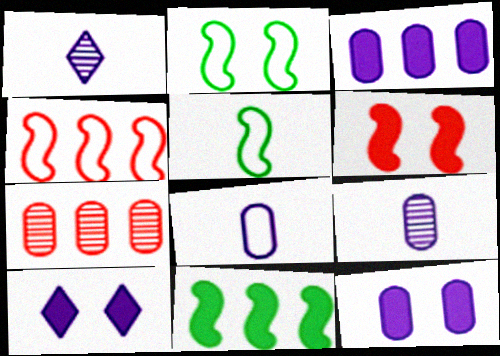[[5, 7, 10]]